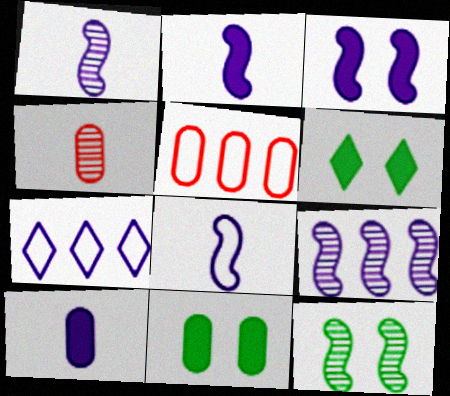[[1, 2, 8], 
[1, 5, 6], 
[3, 8, 9]]